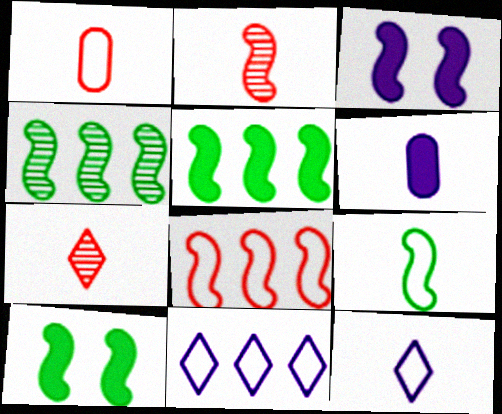[[1, 9, 12], 
[4, 9, 10], 
[6, 7, 9]]